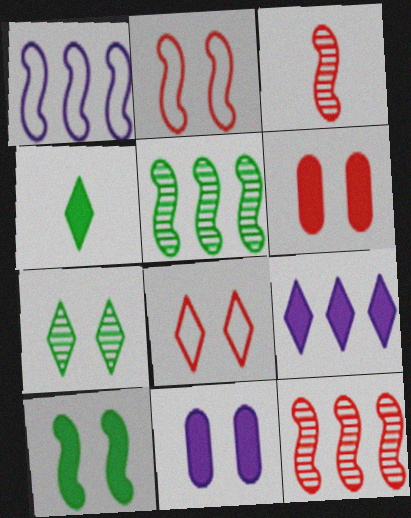[[1, 3, 10], 
[2, 7, 11]]